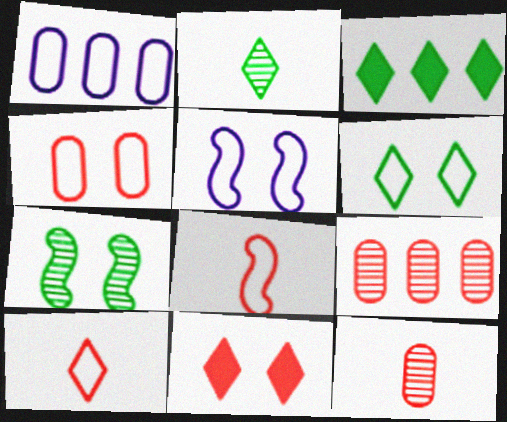[[1, 6, 8], 
[2, 3, 6], 
[3, 5, 12], 
[4, 5, 6], 
[8, 9, 11]]